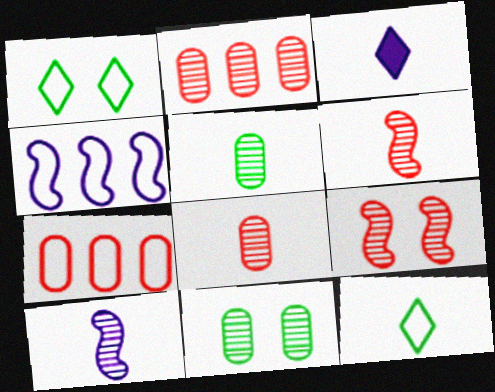[]